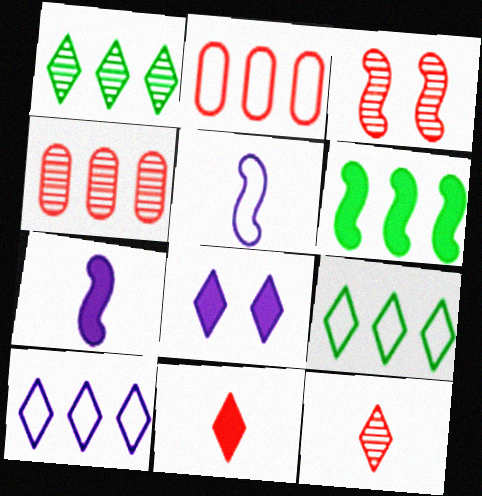[[2, 3, 11], 
[3, 4, 12], 
[3, 5, 6], 
[4, 6, 10], 
[8, 9, 12]]